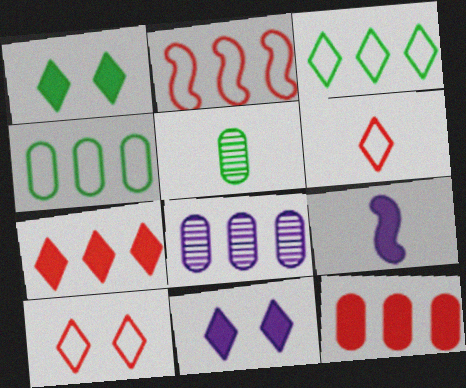[[1, 9, 12], 
[2, 5, 11], 
[4, 8, 12], 
[5, 6, 9]]